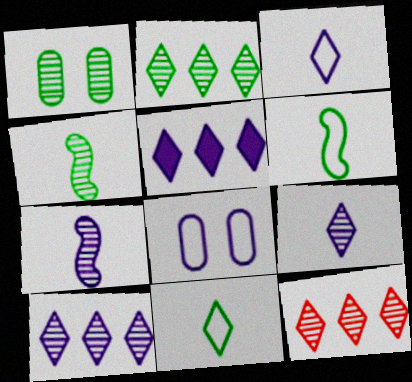[[1, 2, 4], 
[1, 7, 12], 
[2, 10, 12], 
[5, 7, 8]]